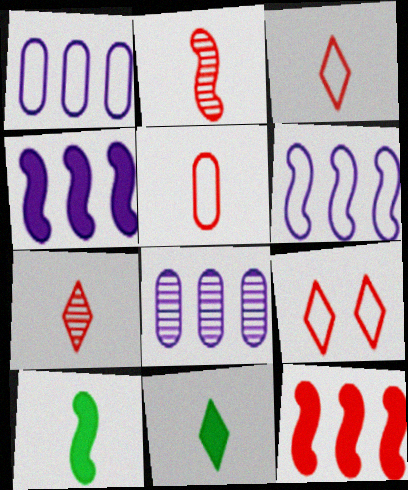[[8, 9, 10]]